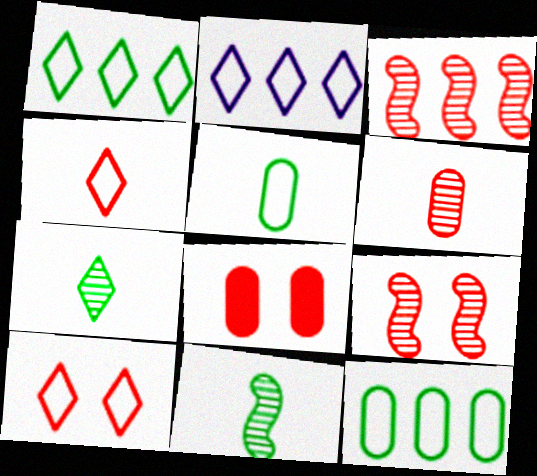[[2, 8, 11], 
[3, 4, 8], 
[8, 9, 10]]